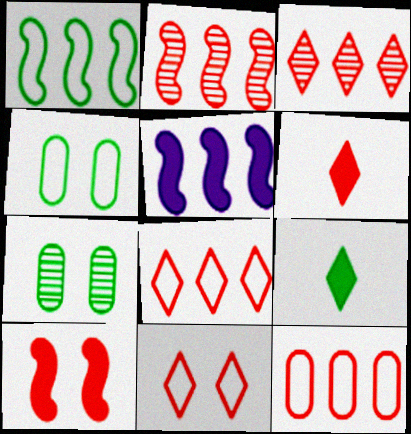[[1, 2, 5], 
[1, 7, 9], 
[3, 6, 11]]